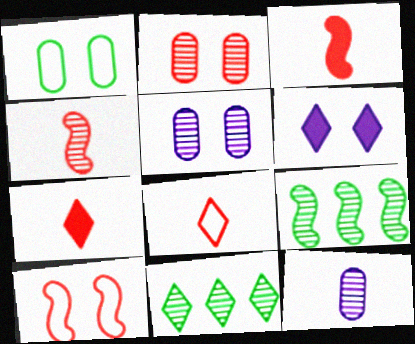[[4, 5, 11], 
[6, 8, 11]]